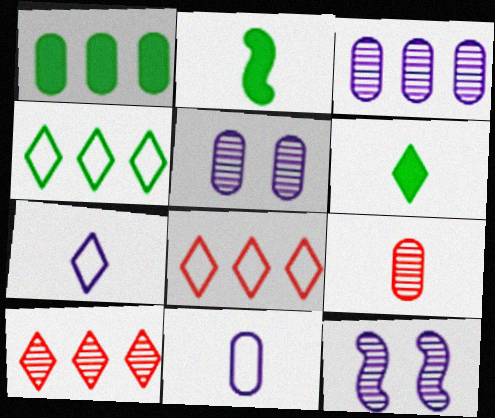[[2, 5, 8], 
[2, 7, 9]]